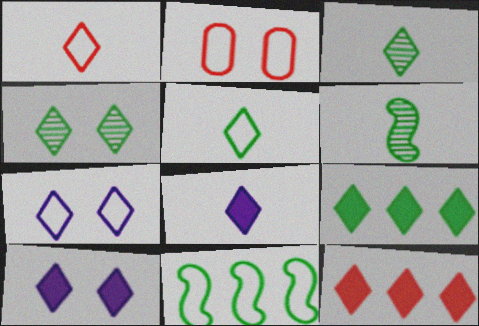[[1, 3, 8], 
[3, 7, 12], 
[4, 5, 9]]